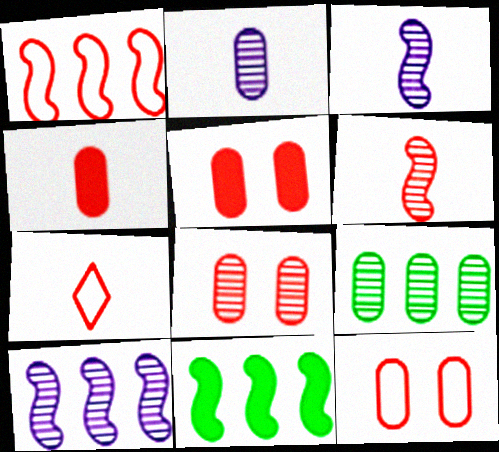[[1, 7, 12], 
[1, 10, 11], 
[2, 8, 9], 
[4, 6, 7], 
[5, 8, 12]]